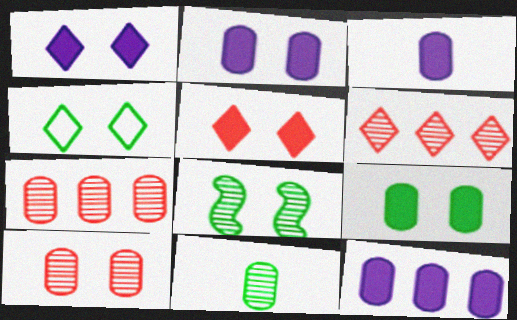[[2, 3, 12], 
[4, 8, 9]]